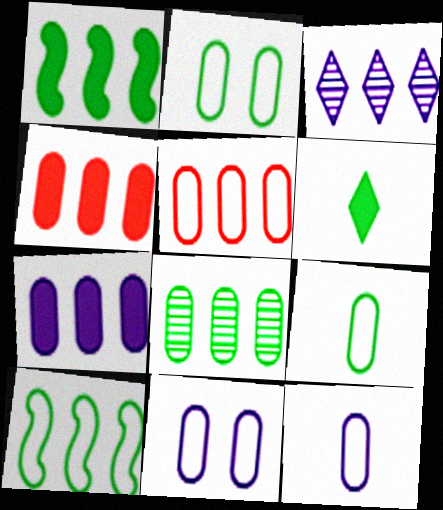[[1, 3, 5], 
[2, 5, 12], 
[3, 4, 10], 
[5, 7, 8], 
[5, 9, 11]]